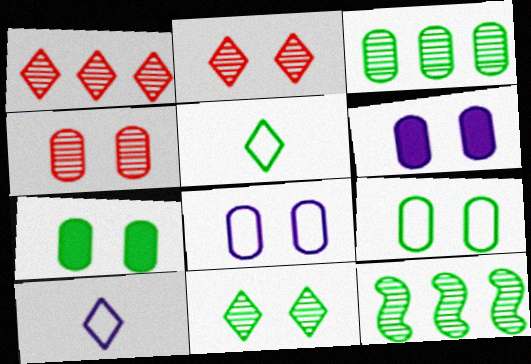[[4, 6, 9], 
[4, 7, 8], 
[5, 7, 12]]